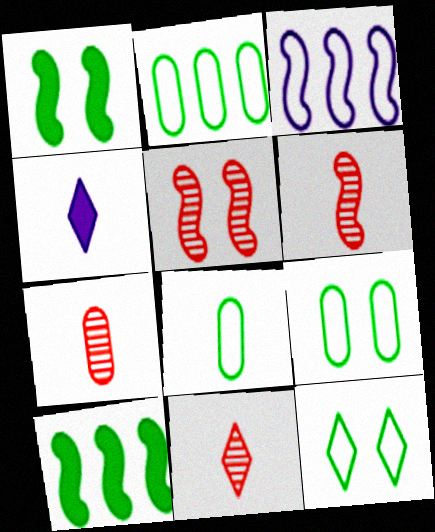[[1, 3, 6], 
[2, 4, 5], 
[2, 8, 9], 
[4, 6, 8], 
[6, 7, 11]]